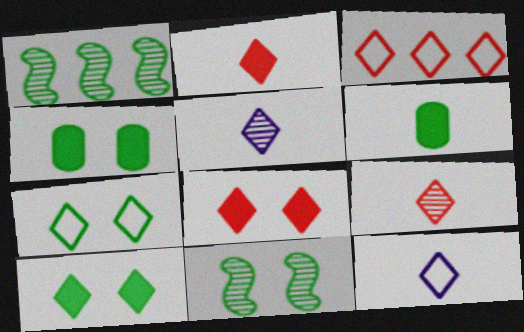[[1, 6, 7], 
[3, 5, 10], 
[3, 7, 12], 
[3, 8, 9], 
[4, 7, 11]]